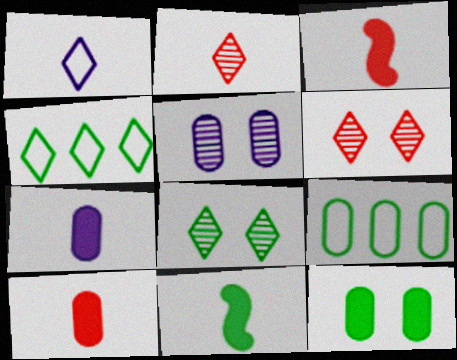[[3, 4, 5], 
[5, 9, 10], 
[8, 9, 11]]